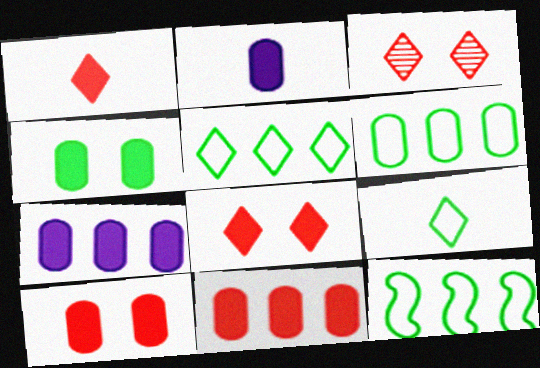[[2, 3, 12], 
[2, 4, 11], 
[5, 6, 12]]